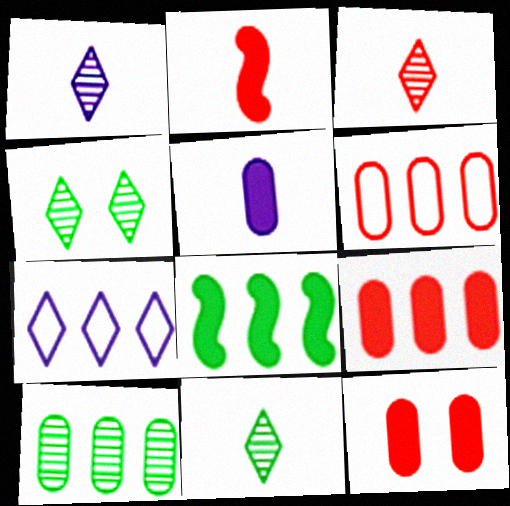[[1, 3, 11]]